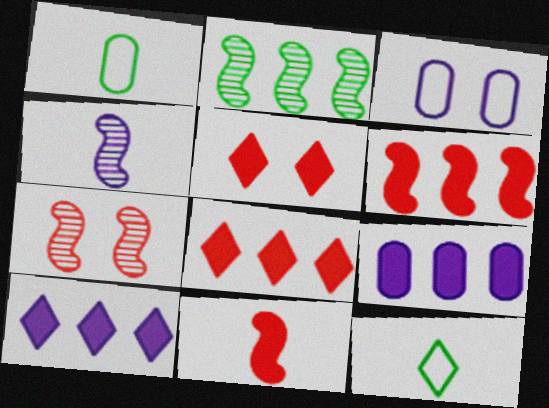[[1, 7, 10], 
[2, 4, 7], 
[3, 4, 10], 
[7, 9, 12]]